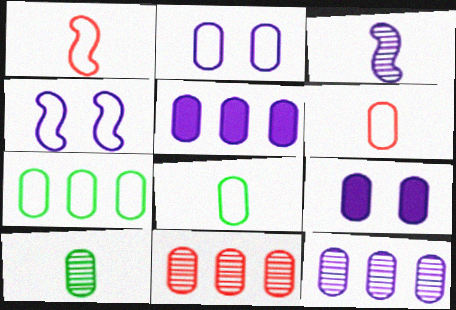[[2, 6, 7], 
[5, 7, 11], 
[8, 9, 11]]